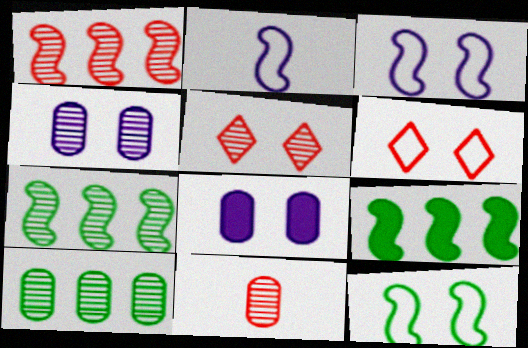[[1, 5, 11], 
[4, 10, 11], 
[5, 8, 12]]